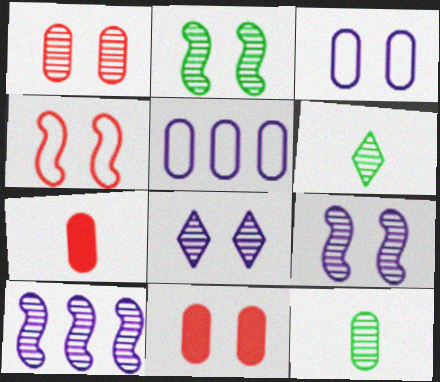[[1, 2, 8], 
[1, 6, 10], 
[5, 11, 12]]